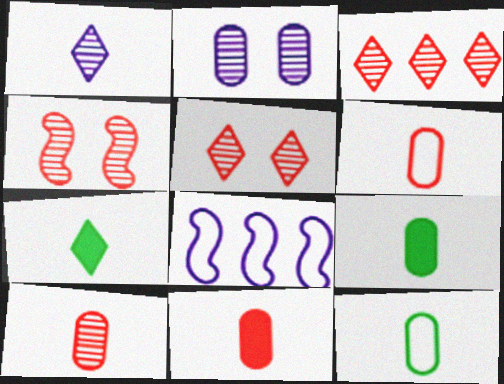[[3, 4, 10], 
[5, 8, 9], 
[6, 10, 11]]